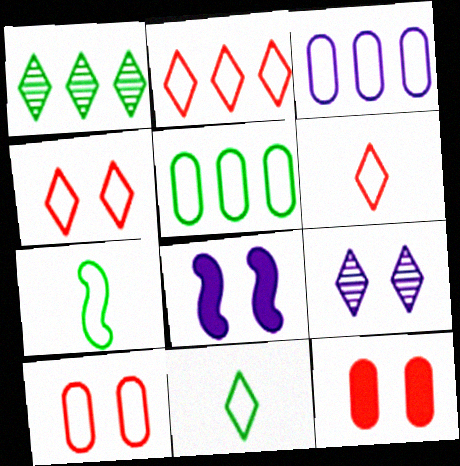[[2, 4, 6], 
[3, 4, 7]]